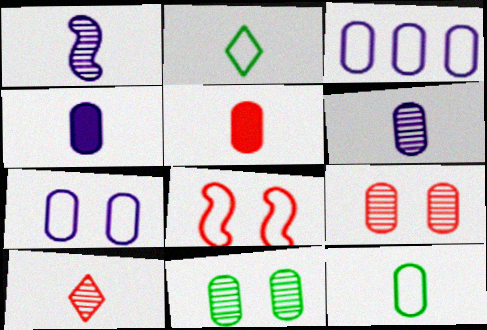[[1, 2, 5], 
[2, 3, 8], 
[3, 5, 11], 
[5, 6, 12]]